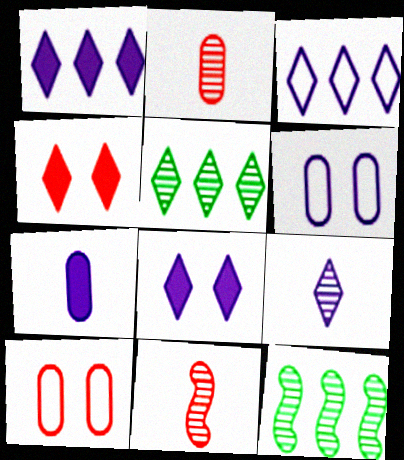[[3, 8, 9]]